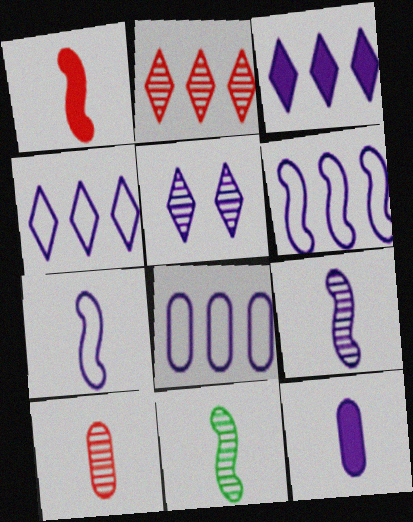[[1, 7, 11], 
[4, 6, 8], 
[5, 6, 12]]